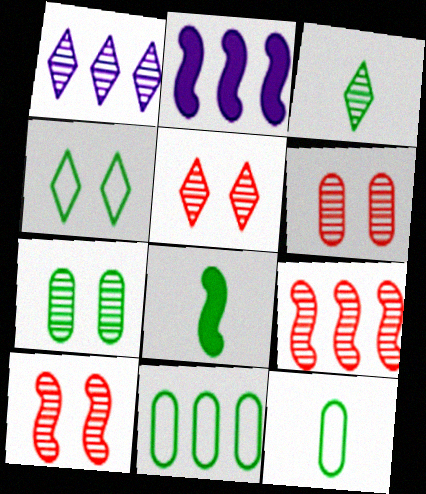[[1, 3, 5], 
[2, 5, 12], 
[3, 8, 12], 
[5, 6, 10]]